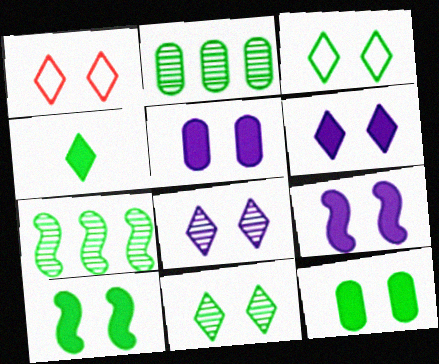[[1, 6, 11], 
[5, 6, 9]]